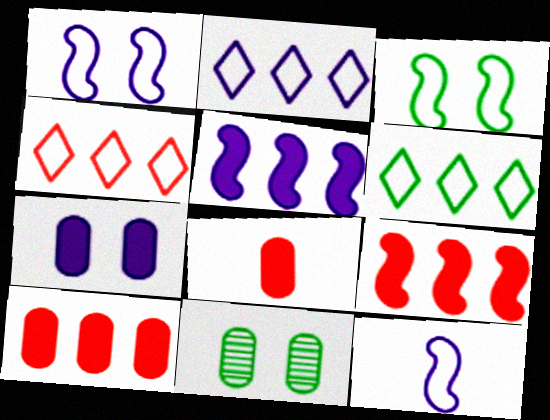[[2, 4, 6]]